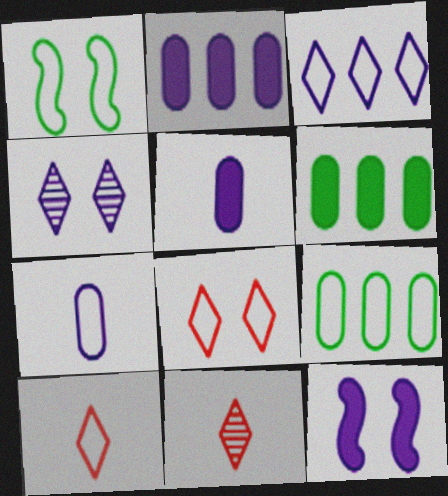[[1, 2, 11], 
[9, 11, 12]]